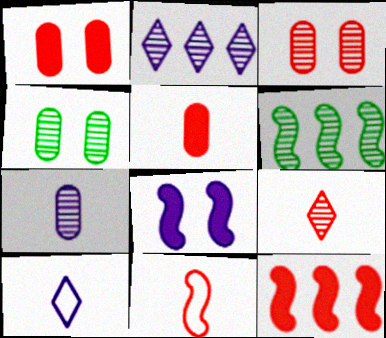[[1, 6, 10], 
[4, 10, 12], 
[5, 9, 11], 
[6, 8, 11]]